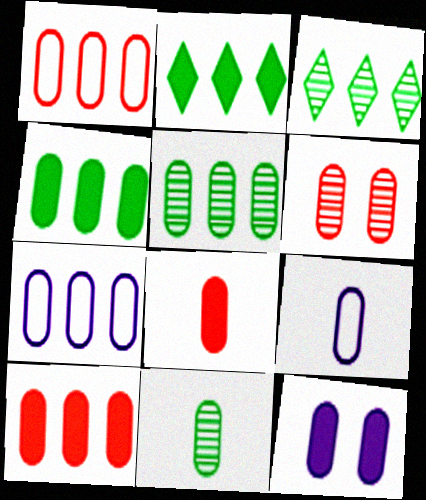[[1, 6, 8], 
[1, 11, 12], 
[4, 6, 9], 
[4, 8, 12], 
[5, 7, 10], 
[8, 9, 11]]